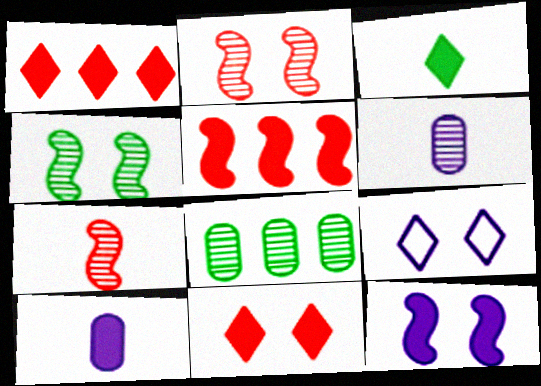[]